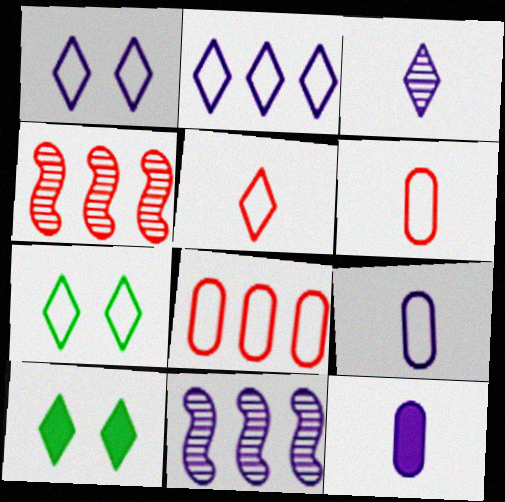[[1, 11, 12], 
[2, 5, 7], 
[4, 7, 12], 
[4, 9, 10], 
[6, 10, 11]]